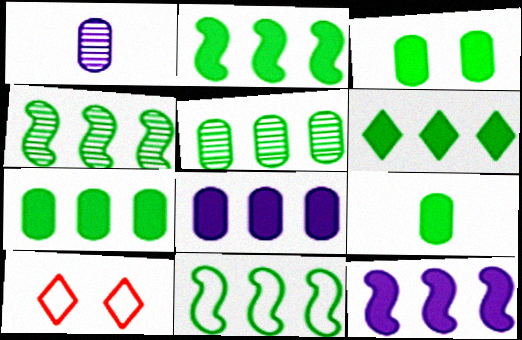[[1, 2, 10], 
[2, 4, 11], 
[2, 6, 7], 
[3, 7, 9], 
[5, 6, 11]]